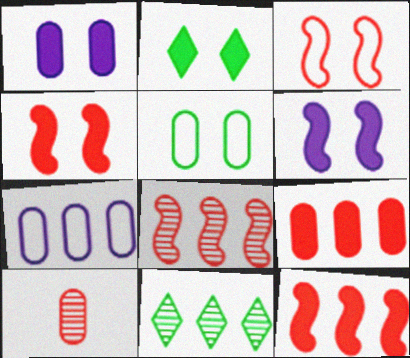[[1, 2, 4], 
[7, 11, 12]]